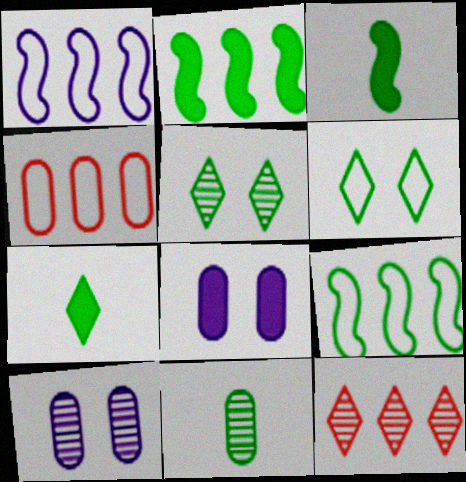[[2, 6, 11], 
[4, 8, 11]]